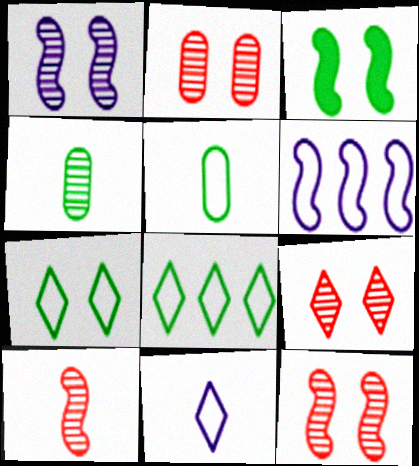[[2, 9, 12], 
[3, 4, 8], 
[3, 6, 10]]